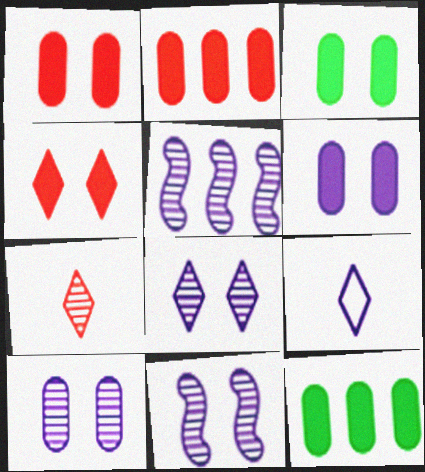[[1, 3, 6], 
[5, 6, 9], 
[8, 10, 11]]